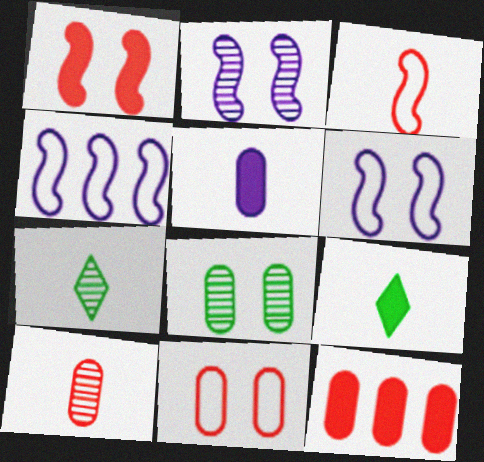[[3, 5, 7], 
[6, 7, 12], 
[10, 11, 12]]